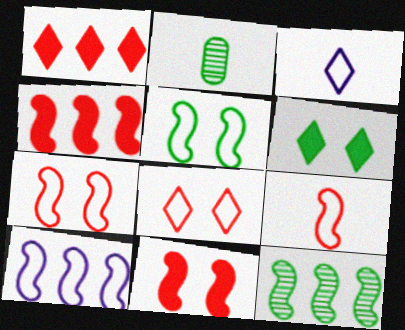[[4, 10, 12], 
[5, 9, 10]]